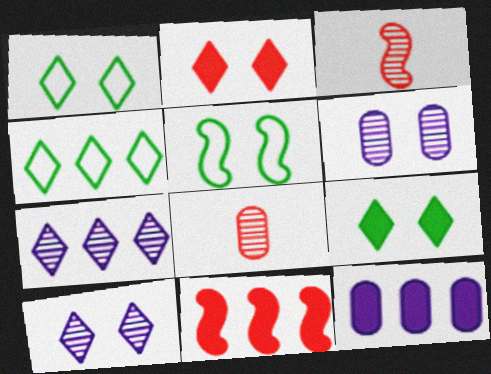[[1, 2, 10], 
[1, 3, 12], 
[2, 5, 6]]